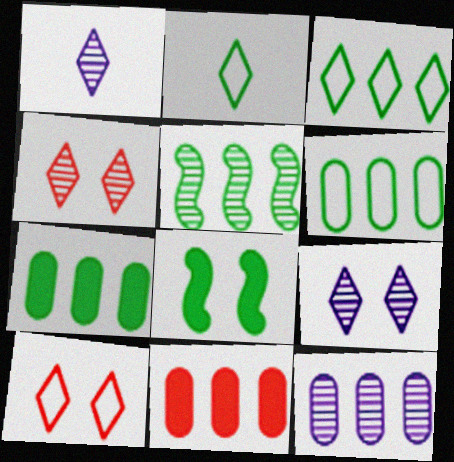[[3, 5, 7], 
[6, 11, 12]]